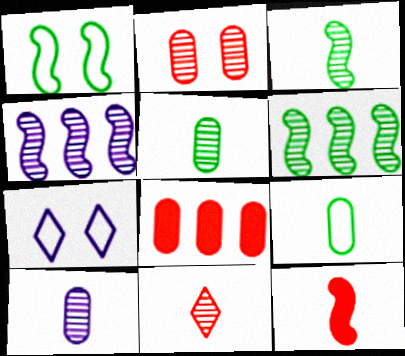[[1, 4, 12], 
[3, 7, 8], 
[3, 10, 11]]